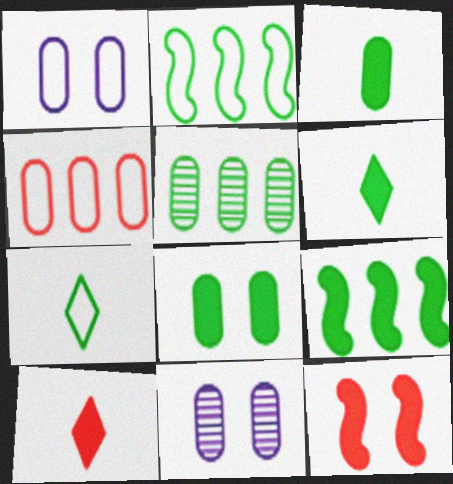[[2, 10, 11], 
[3, 4, 11], 
[6, 8, 9]]